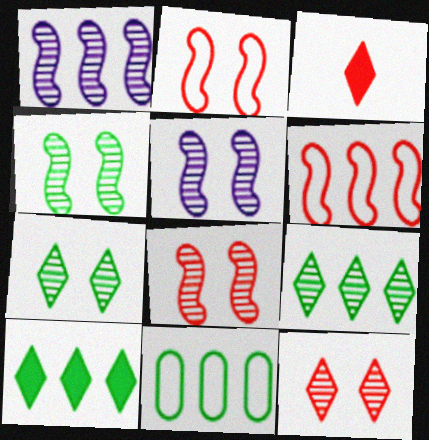[[3, 5, 11], 
[4, 5, 8]]